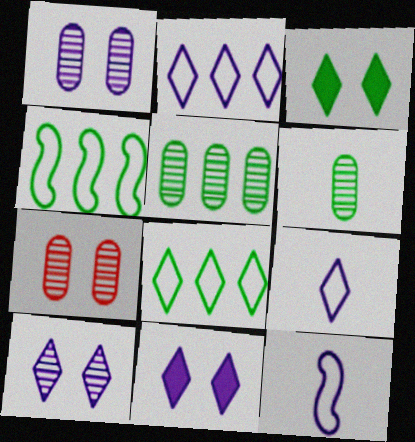[[3, 4, 6]]